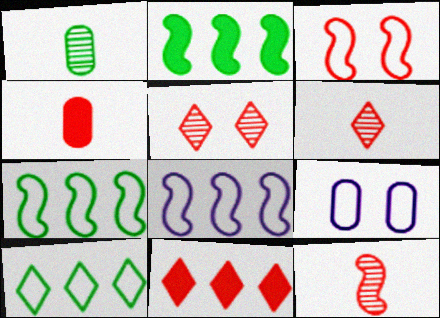[[2, 6, 9]]